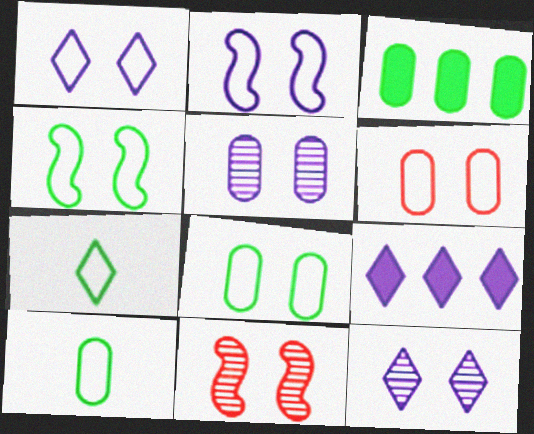[[1, 4, 6], 
[9, 10, 11]]